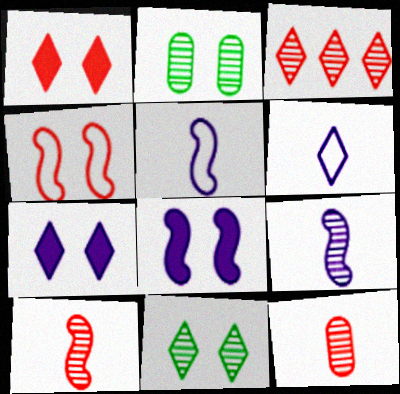[[2, 3, 9], 
[2, 4, 7]]